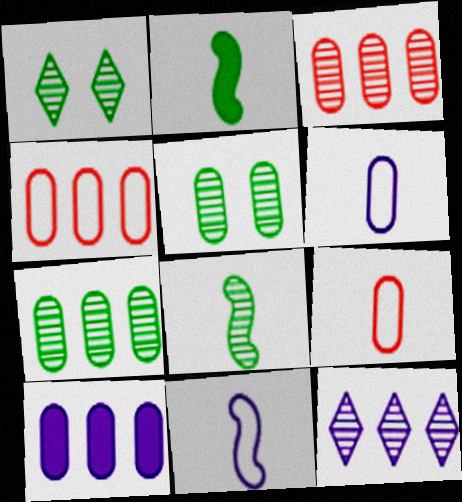[[1, 7, 8], 
[4, 7, 10], 
[5, 9, 10]]